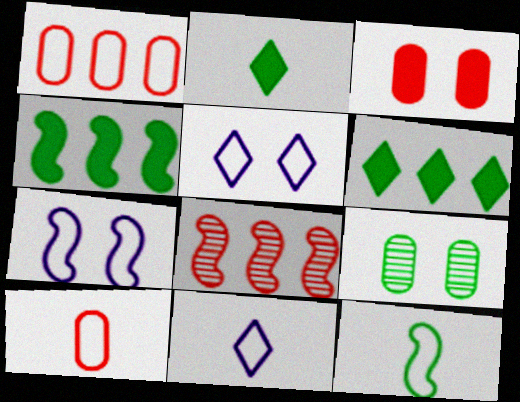[[1, 5, 12], 
[6, 9, 12], 
[10, 11, 12]]